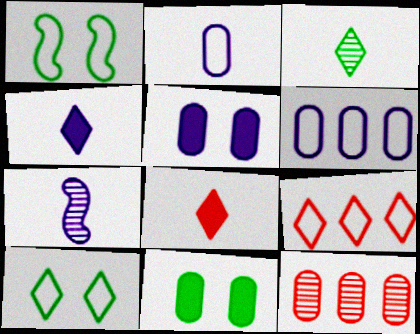[[1, 2, 9], 
[1, 4, 12], 
[2, 4, 7], 
[2, 11, 12], 
[7, 9, 11]]